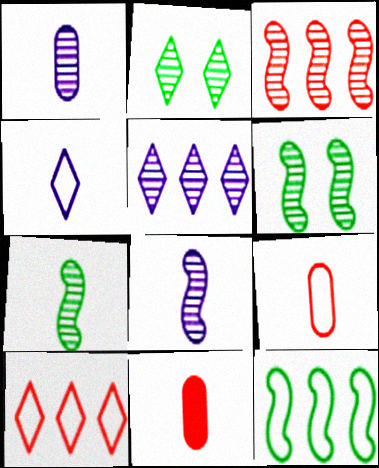[[1, 2, 3], 
[3, 6, 8], 
[4, 7, 11]]